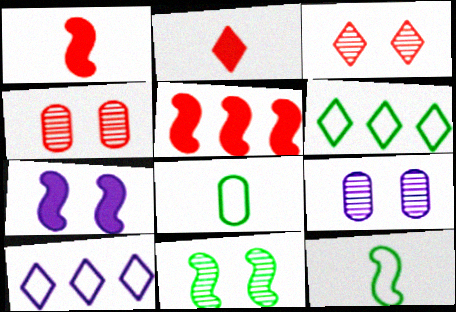[[1, 6, 9], 
[3, 9, 11]]